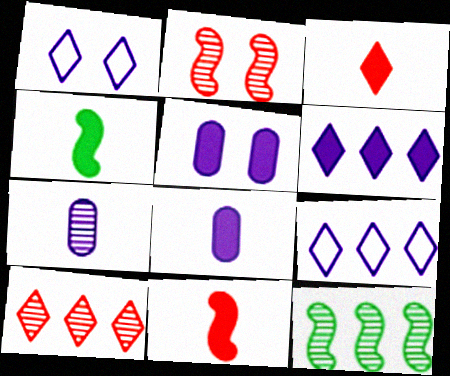[[3, 4, 8]]